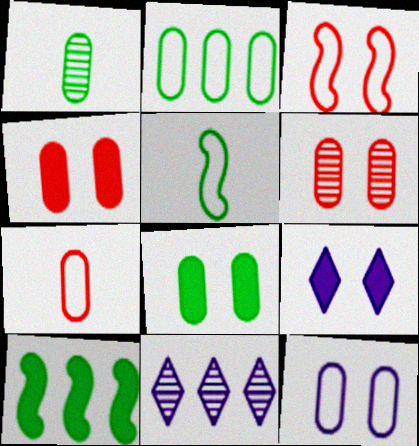[[1, 2, 8], 
[2, 7, 12], 
[4, 5, 11], 
[6, 8, 12]]